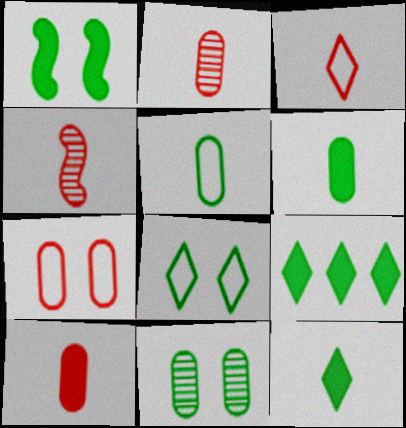[[1, 6, 9], 
[1, 8, 11], 
[3, 4, 10]]